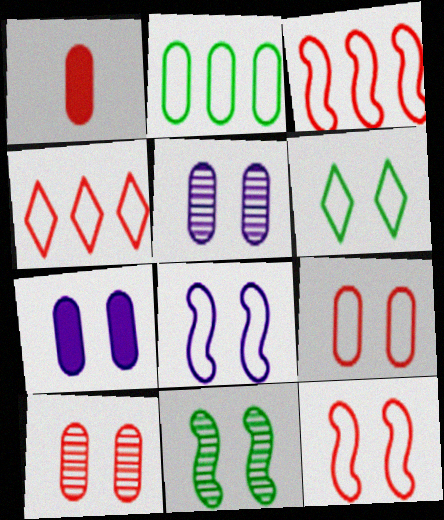[[1, 2, 5], 
[6, 8, 9]]